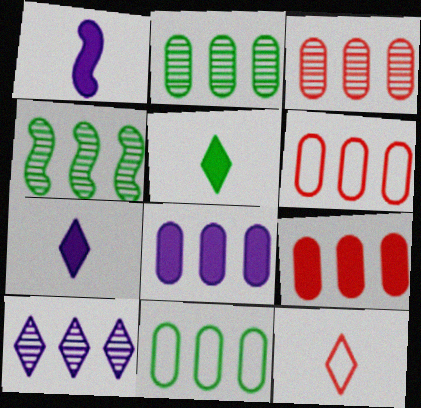[[2, 6, 8], 
[3, 4, 10], 
[3, 6, 9], 
[3, 8, 11]]